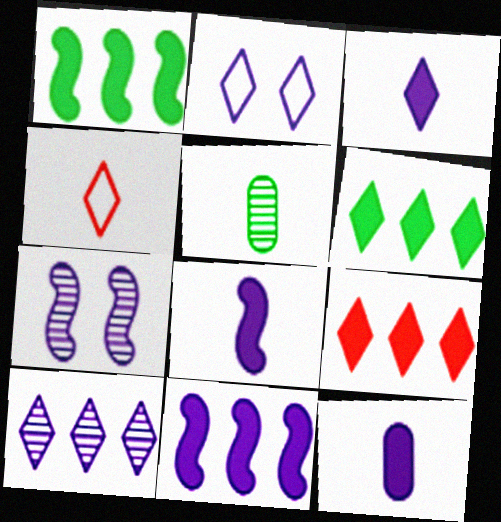[[2, 3, 10], 
[3, 8, 12], 
[4, 5, 8]]